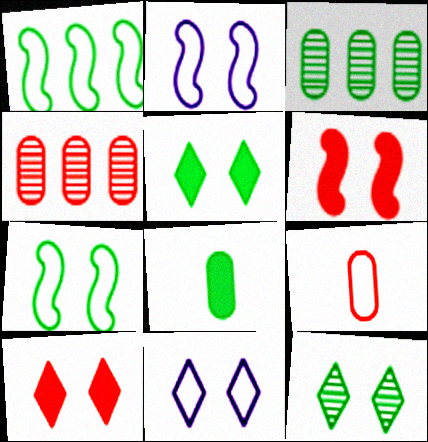[[1, 8, 12], 
[1, 9, 11], 
[10, 11, 12]]